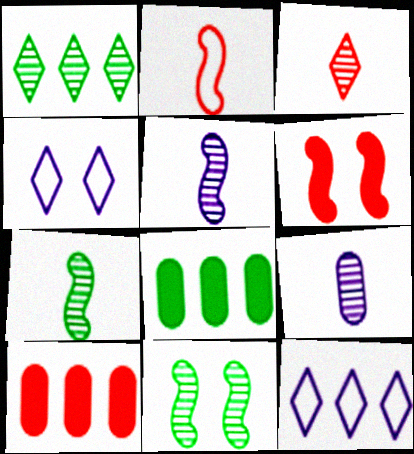[[3, 7, 9], 
[4, 7, 10]]